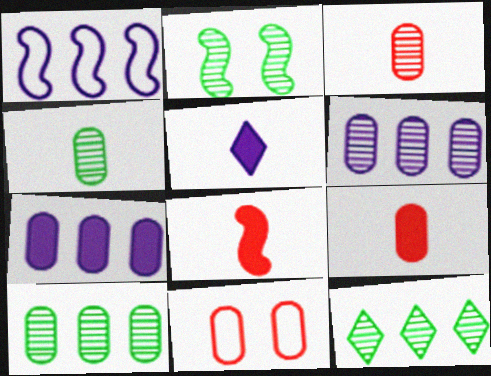[[1, 2, 8], 
[2, 4, 12], 
[4, 7, 11]]